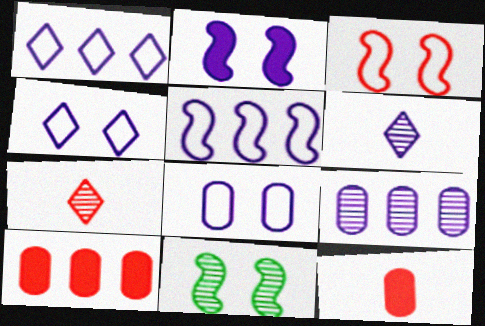[[1, 11, 12], 
[2, 3, 11], 
[3, 7, 10], 
[7, 9, 11]]